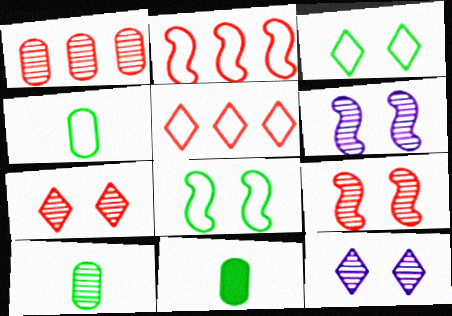[[2, 11, 12], 
[4, 10, 11], 
[5, 6, 11]]